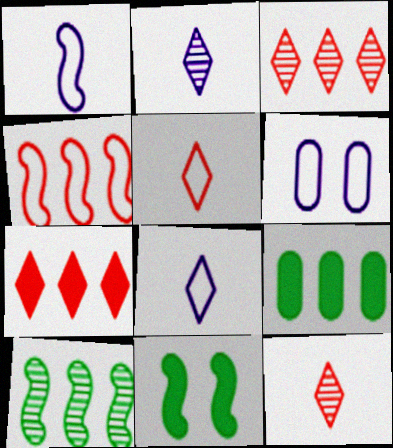[]